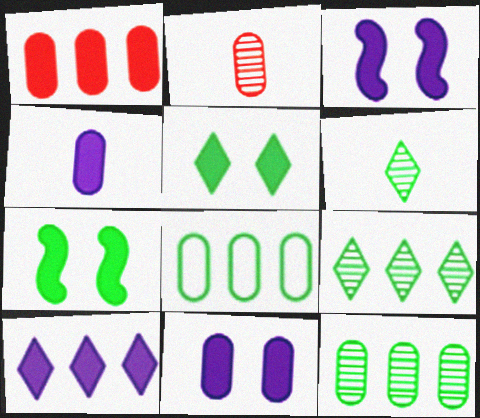[[2, 8, 11], 
[3, 4, 10], 
[6, 7, 8]]